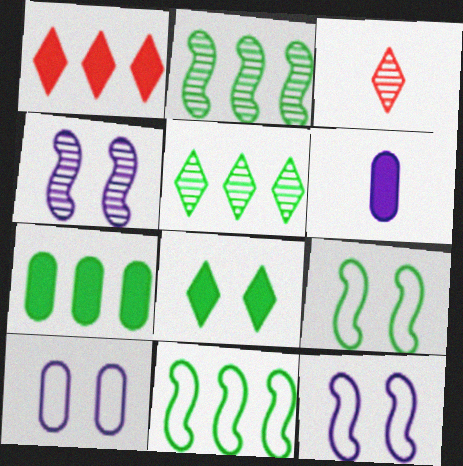[[3, 7, 12], 
[5, 7, 11]]